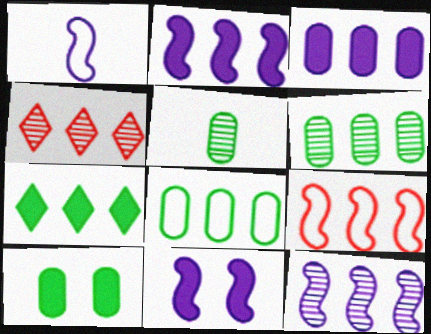[[1, 4, 10], 
[1, 11, 12], 
[2, 4, 8], 
[4, 6, 12], 
[5, 8, 10]]